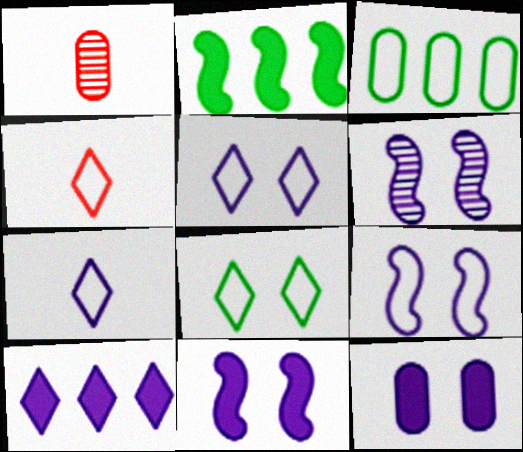[[1, 2, 5], 
[1, 3, 12], 
[3, 4, 9], 
[5, 6, 12], 
[6, 9, 11]]